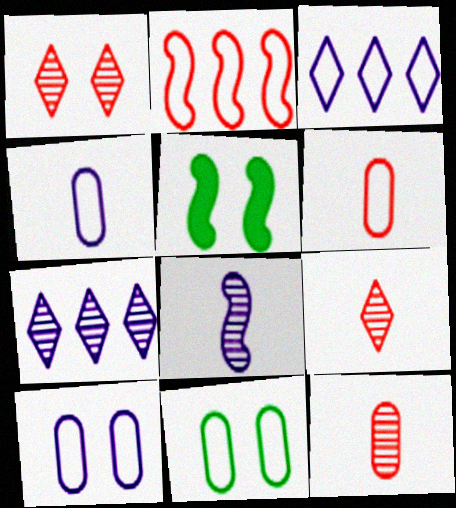[[1, 5, 10], 
[2, 5, 8], 
[3, 5, 12], 
[5, 6, 7]]